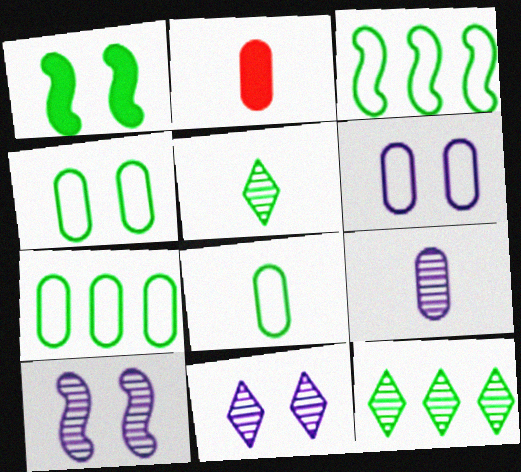[[1, 5, 7], 
[1, 8, 12], 
[2, 3, 11], 
[2, 8, 9], 
[4, 7, 8]]